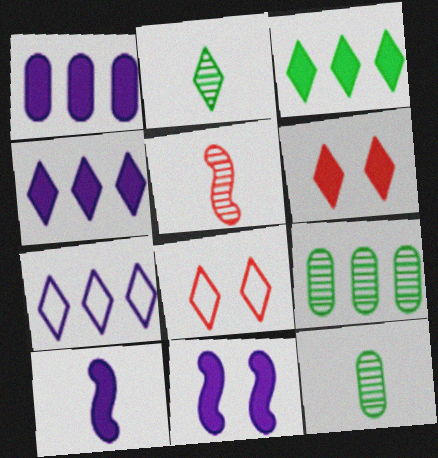[[2, 4, 8], 
[2, 6, 7], 
[8, 9, 10]]